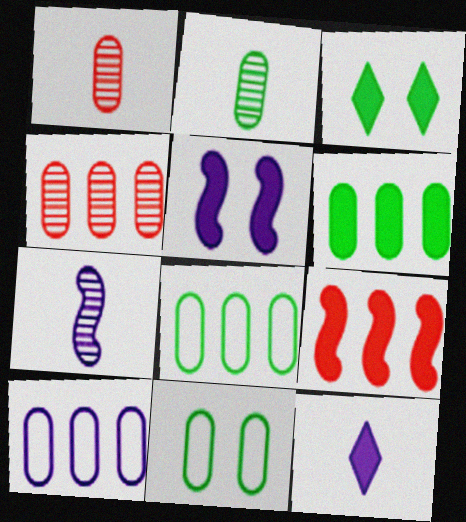[[2, 6, 11], 
[4, 6, 10]]